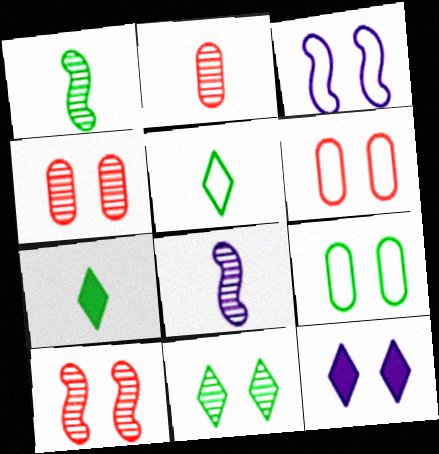[[9, 10, 12]]